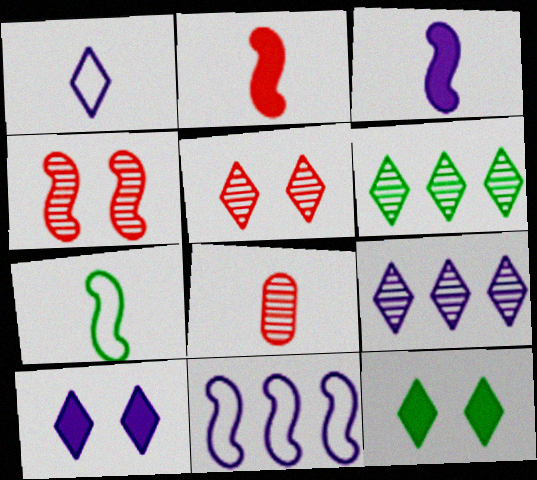[[1, 9, 10], 
[8, 11, 12]]